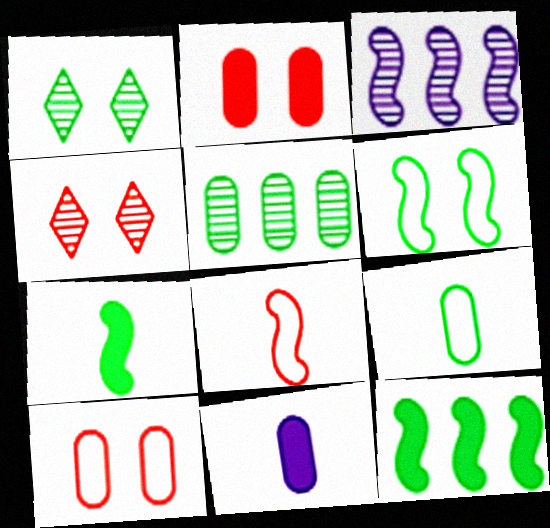[[1, 9, 12], 
[5, 10, 11]]